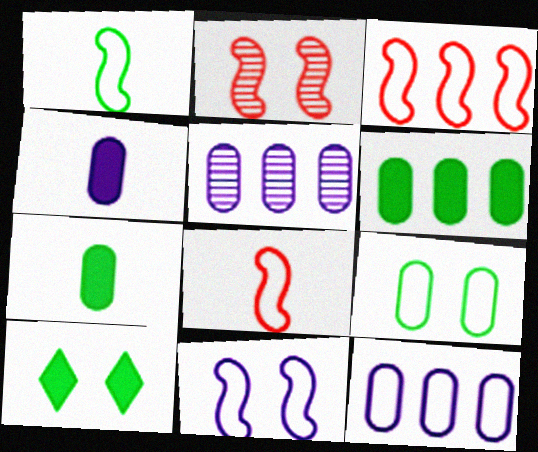[[1, 3, 11], 
[5, 8, 10]]